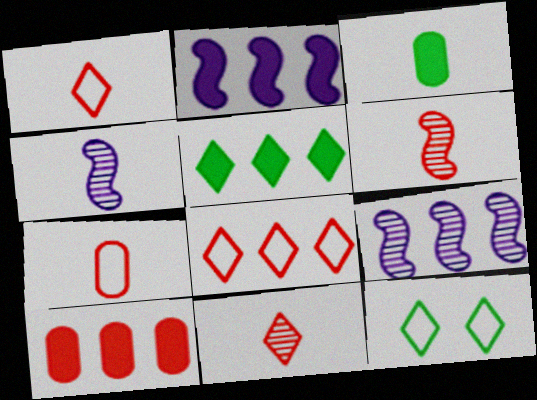[[1, 3, 4], 
[2, 5, 10], 
[4, 10, 12]]